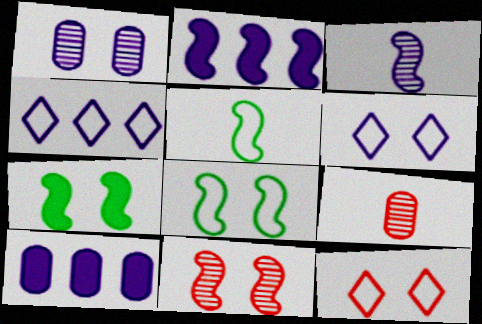[[1, 7, 12], 
[2, 5, 11], 
[3, 6, 10], 
[4, 7, 9]]